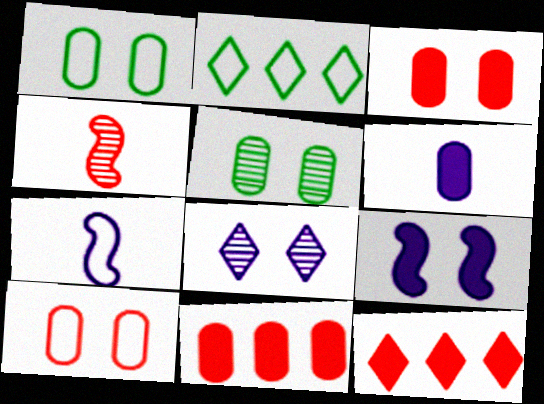[[2, 7, 10], 
[4, 10, 12], 
[5, 7, 12]]